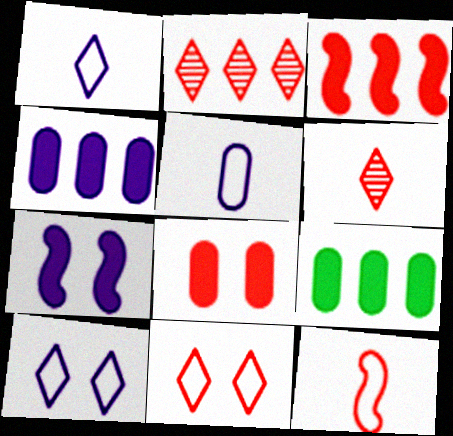[[2, 8, 12]]